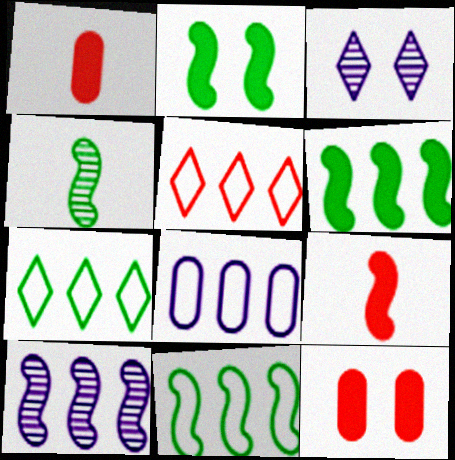[[1, 3, 11], 
[2, 4, 11], 
[5, 8, 11]]